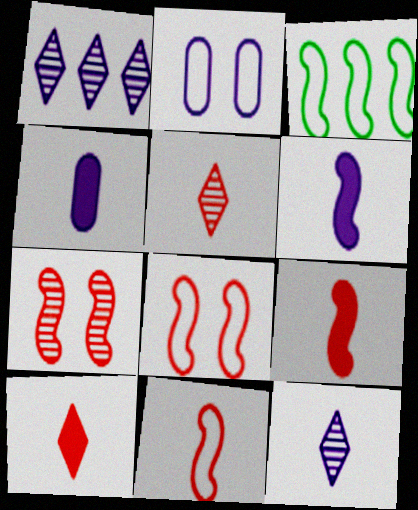[[1, 2, 6], 
[3, 6, 7]]